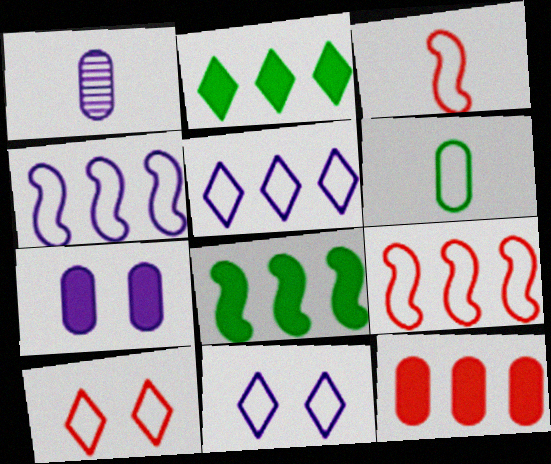[[1, 8, 10], 
[4, 6, 10], 
[6, 9, 11]]